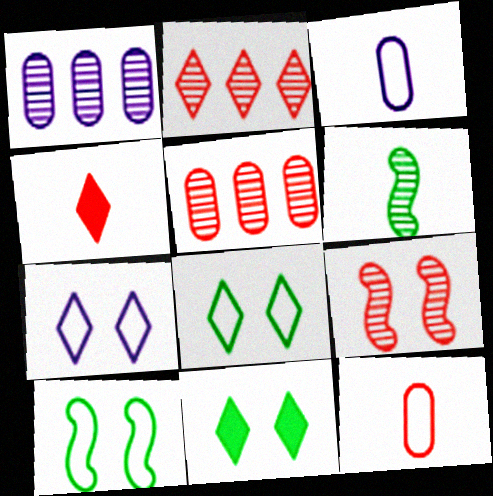[[1, 4, 10], 
[3, 4, 6]]